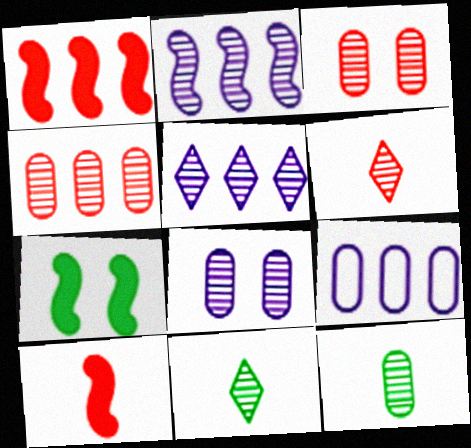[[2, 3, 11], 
[4, 8, 12], 
[6, 7, 9]]